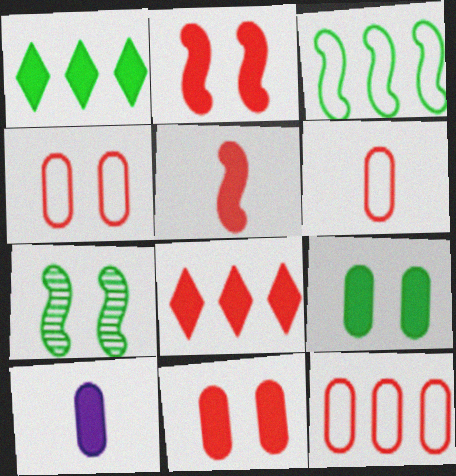[[1, 2, 10], 
[4, 6, 12], 
[5, 8, 11]]